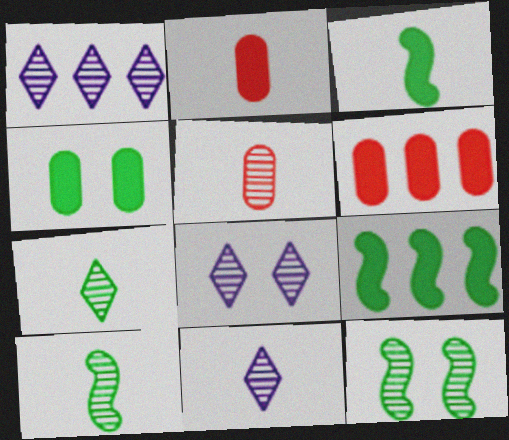[[1, 5, 12], 
[1, 8, 11], 
[5, 10, 11]]